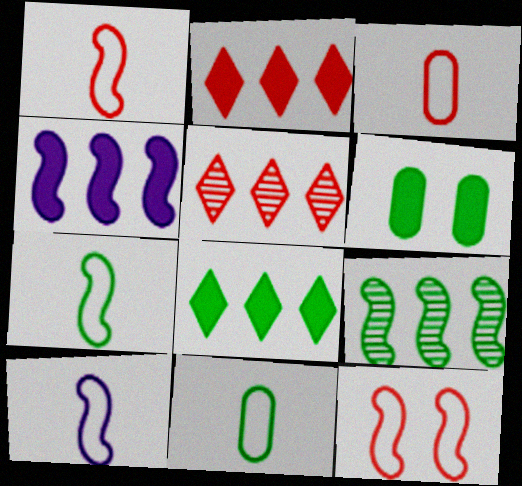[[1, 7, 10], 
[5, 6, 10]]